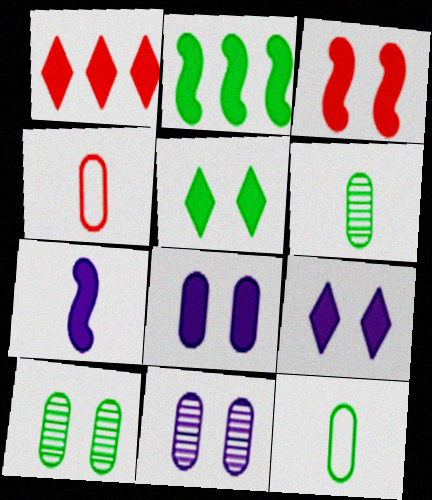[[2, 3, 7], 
[3, 5, 8]]